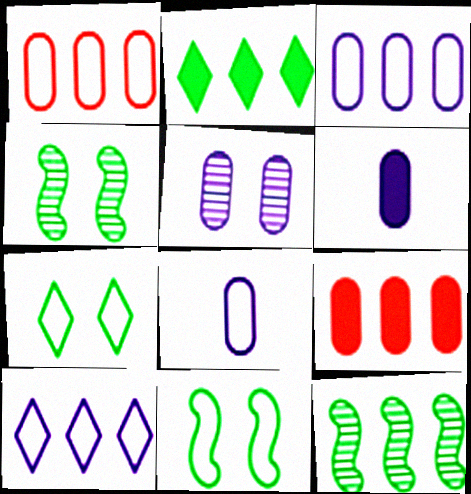[[3, 5, 6], 
[9, 10, 12]]